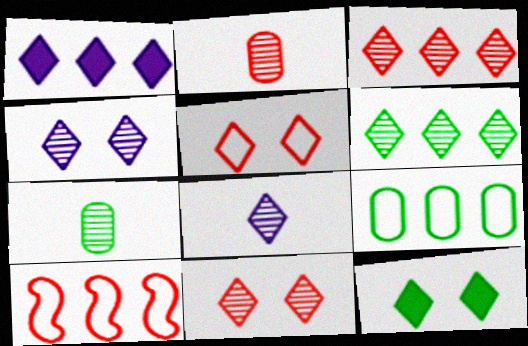[[4, 5, 12], 
[6, 8, 11]]